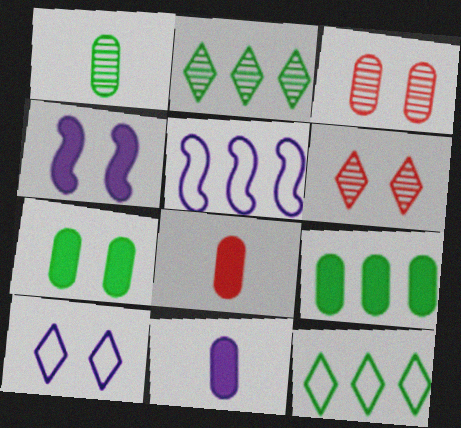[]